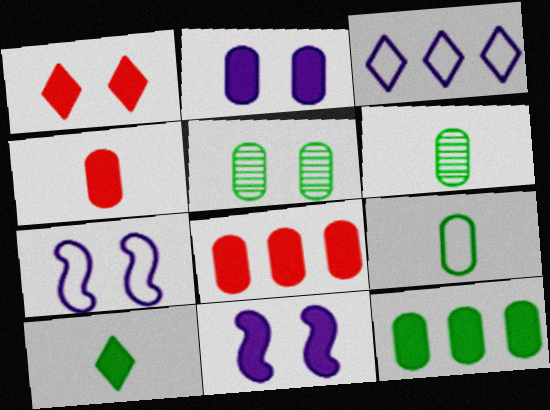[[1, 5, 7], 
[2, 4, 12], 
[5, 9, 12], 
[8, 10, 11]]